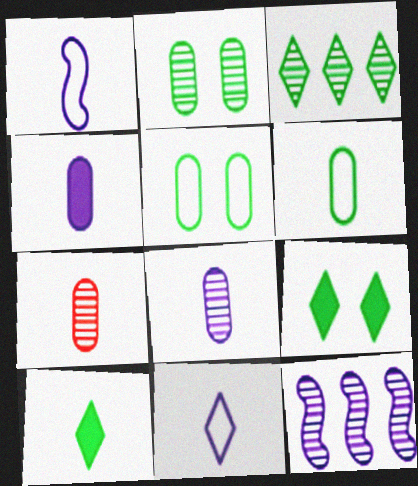[[1, 7, 10], 
[4, 6, 7]]